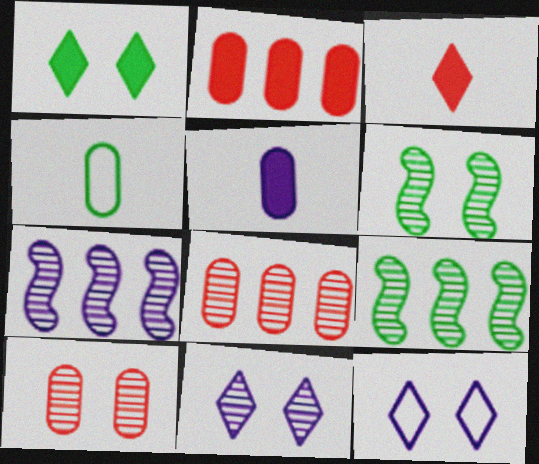[[1, 4, 9], 
[5, 7, 12], 
[6, 10, 11]]